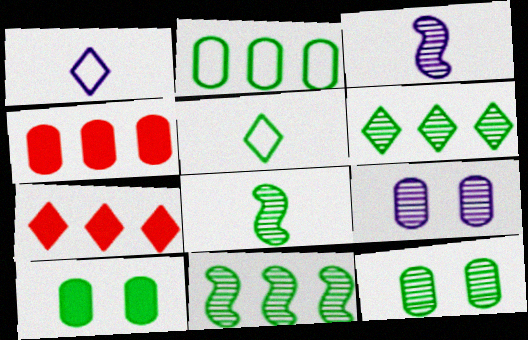[[5, 10, 11], 
[6, 8, 12]]